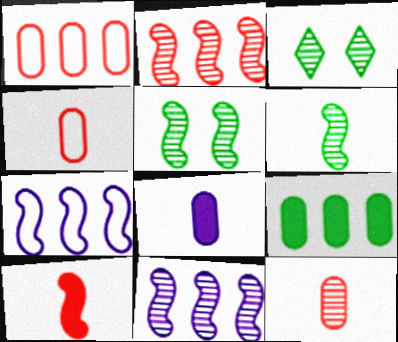[[3, 11, 12], 
[5, 7, 10]]